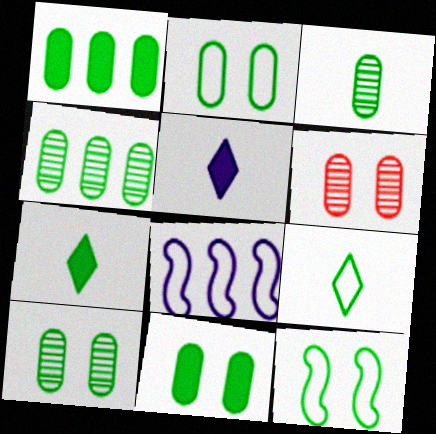[[1, 2, 3], 
[2, 10, 11], 
[3, 4, 10], 
[4, 7, 12], 
[6, 7, 8]]